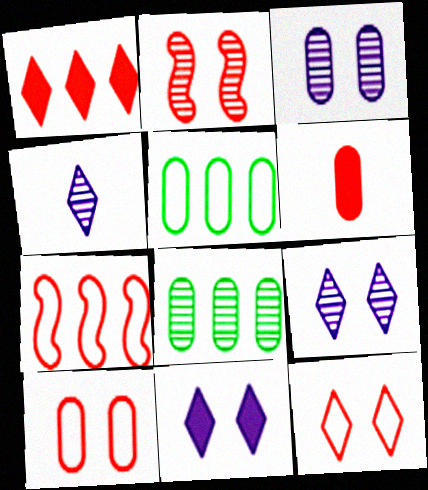[[2, 4, 8], 
[3, 5, 6]]